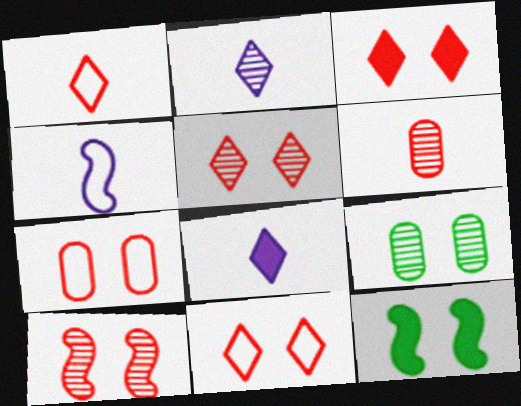[[3, 5, 11], 
[3, 7, 10]]